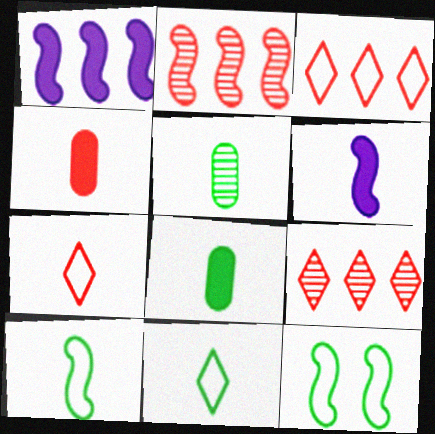[[2, 6, 12], 
[5, 6, 7]]